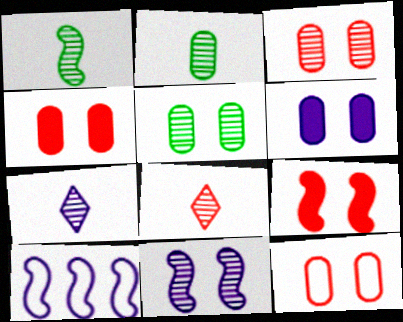[[1, 9, 10], 
[3, 4, 12], 
[5, 6, 12], 
[6, 7, 10]]